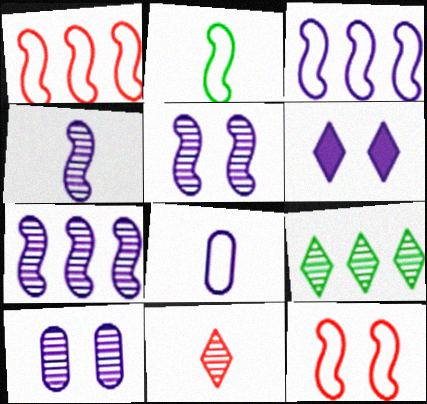[[2, 3, 12], 
[4, 5, 7], 
[6, 7, 8]]